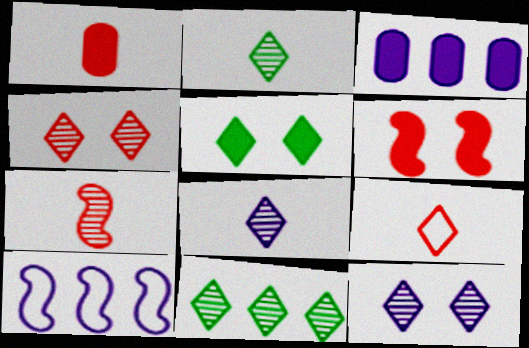[[1, 7, 9], 
[4, 8, 11]]